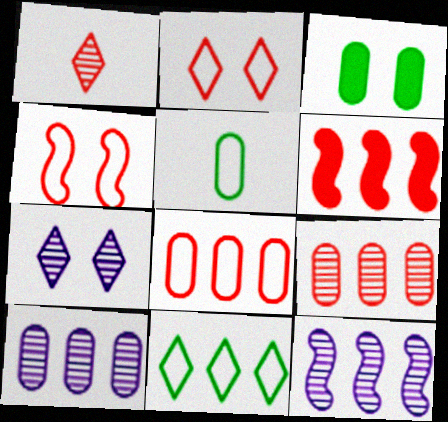[[3, 4, 7], 
[5, 6, 7], 
[6, 10, 11]]